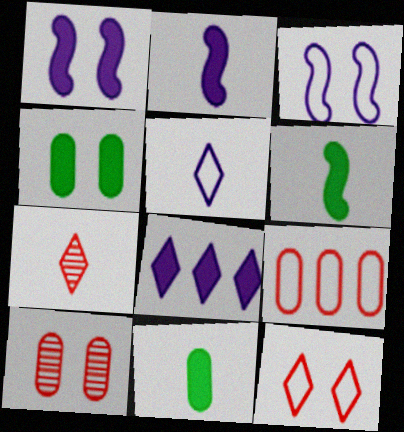[]